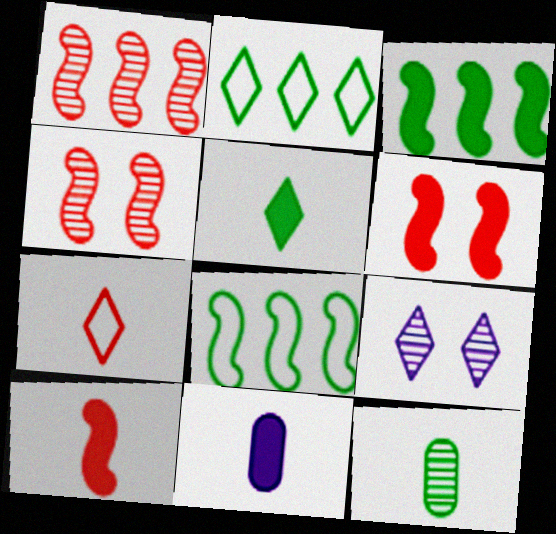[[1, 9, 12], 
[2, 4, 11], 
[5, 10, 11]]